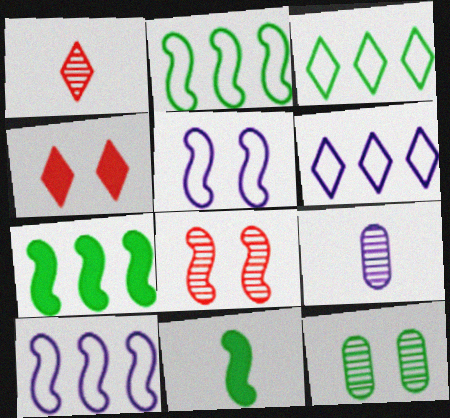[[2, 4, 9], 
[3, 11, 12], 
[4, 5, 12], 
[8, 10, 11]]